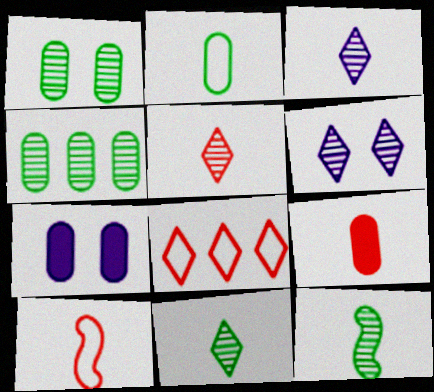[[3, 5, 11], 
[5, 9, 10], 
[7, 8, 12]]